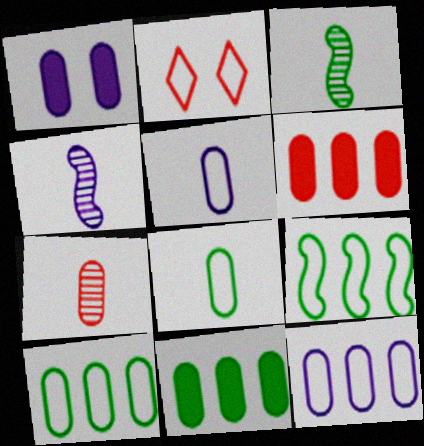[[1, 7, 10], 
[2, 4, 11], 
[2, 5, 9]]